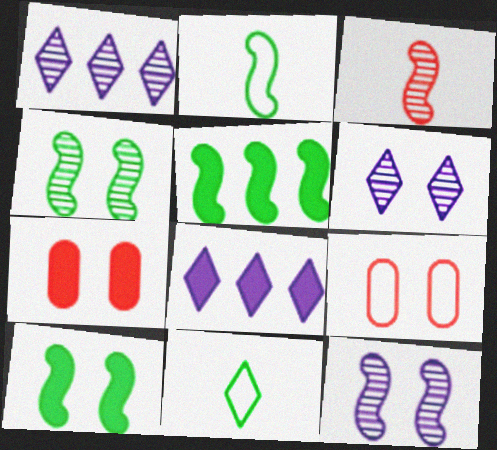[[1, 2, 7], 
[2, 4, 5], 
[6, 9, 10]]